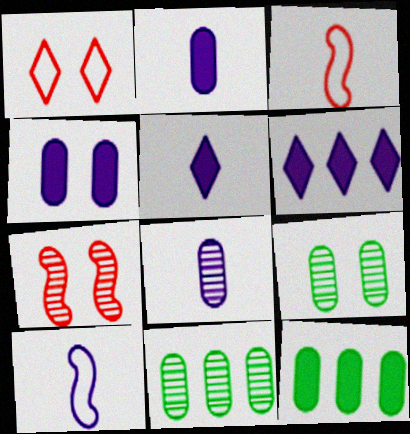[[3, 6, 9], 
[5, 8, 10]]